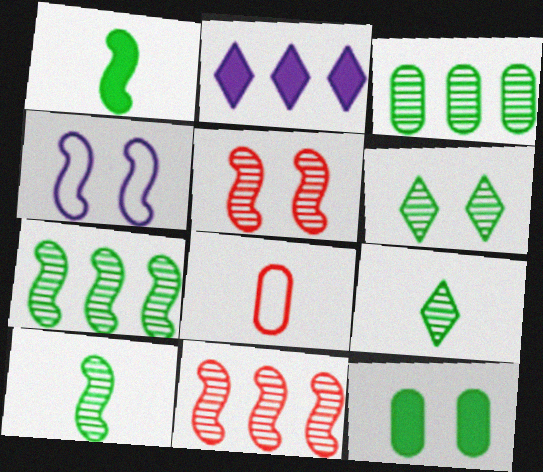[[1, 4, 11], 
[3, 6, 10]]